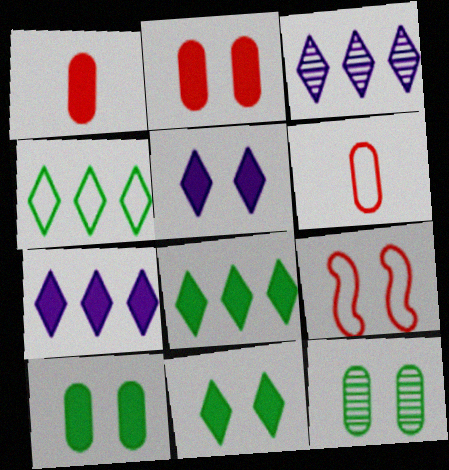[[5, 9, 12]]